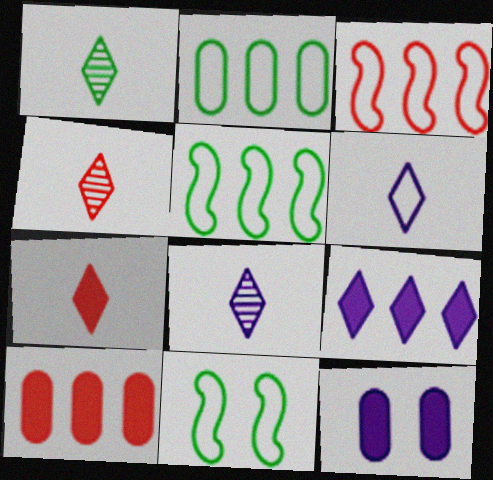[[1, 3, 12], 
[1, 4, 8], 
[1, 6, 7], 
[4, 5, 12], 
[8, 10, 11]]